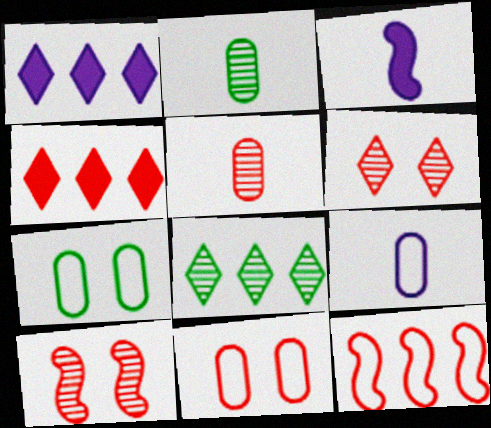[[3, 8, 11]]